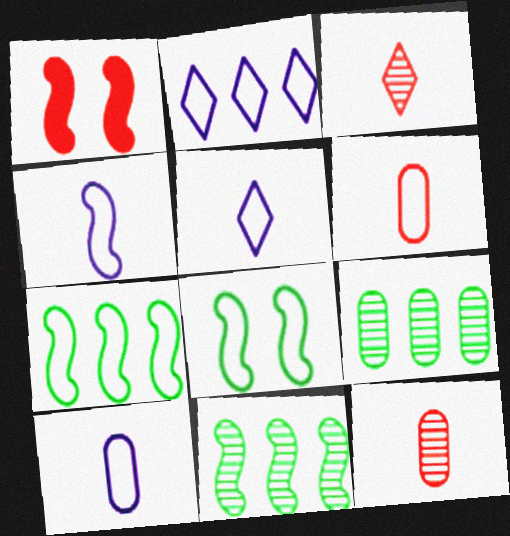[[1, 4, 11], 
[1, 5, 9], 
[2, 6, 8], 
[4, 5, 10]]